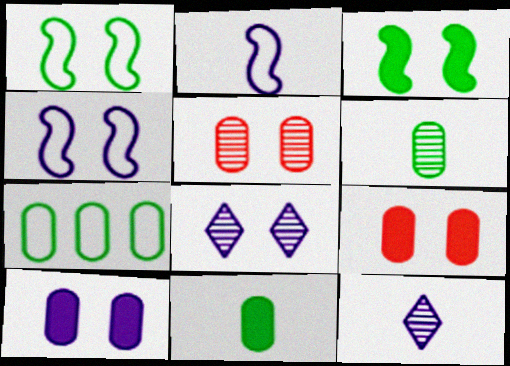[[1, 8, 9], 
[4, 8, 10]]